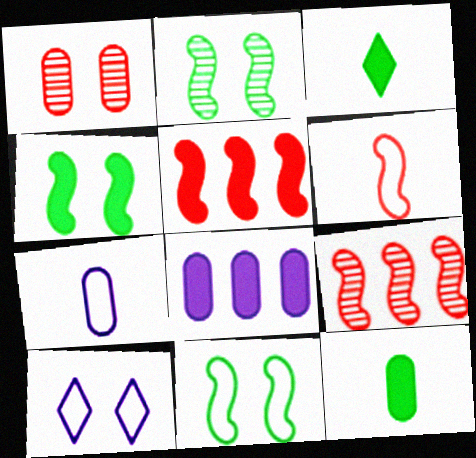[[1, 4, 10], 
[2, 4, 11], 
[9, 10, 12]]